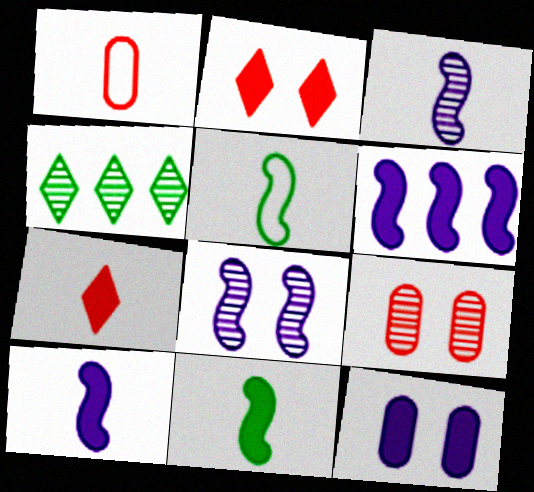[[3, 4, 9]]